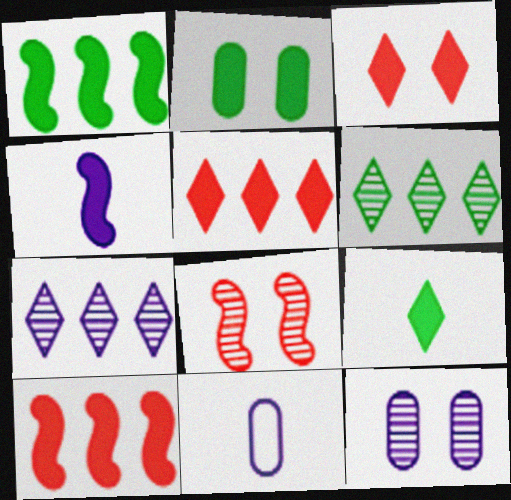[[1, 2, 9], 
[2, 4, 5]]